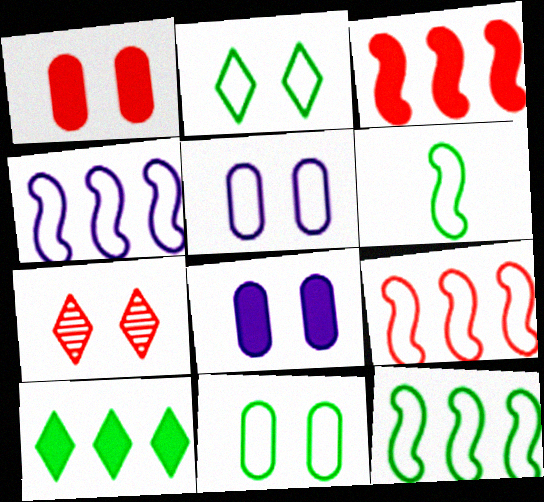[[4, 9, 12]]